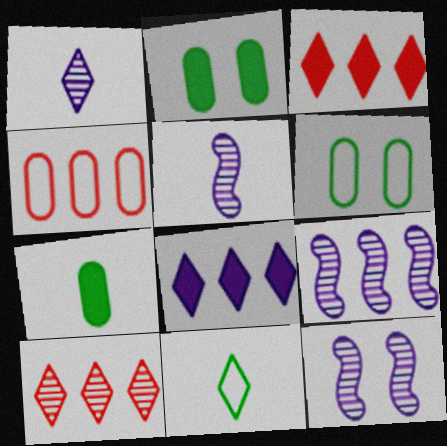[[3, 5, 6], 
[5, 9, 12]]